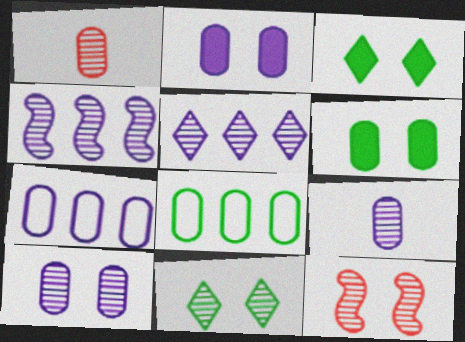[[1, 2, 8], 
[1, 4, 11], 
[1, 6, 7], 
[2, 7, 9], 
[10, 11, 12]]